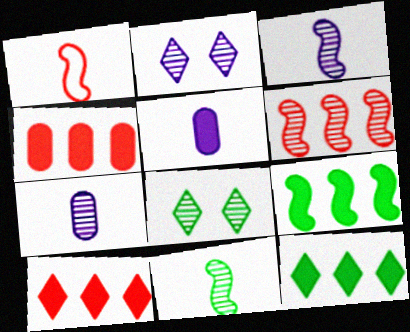[[6, 7, 8]]